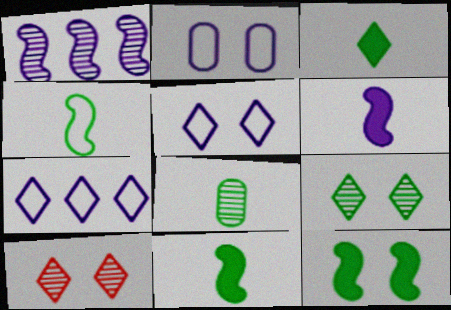[[1, 8, 10], 
[2, 10, 12], 
[3, 4, 8], 
[3, 7, 10]]